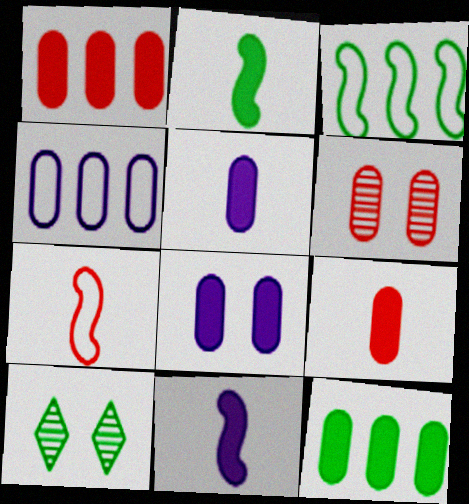[[8, 9, 12]]